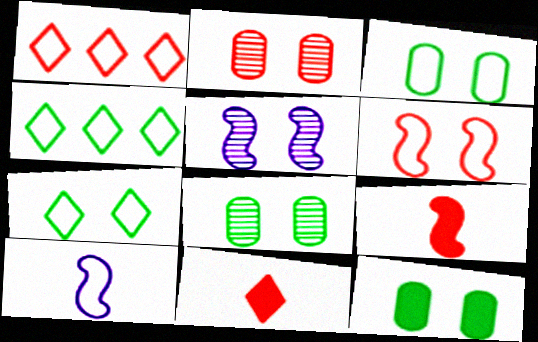[[1, 2, 9], 
[1, 3, 10], 
[3, 8, 12]]